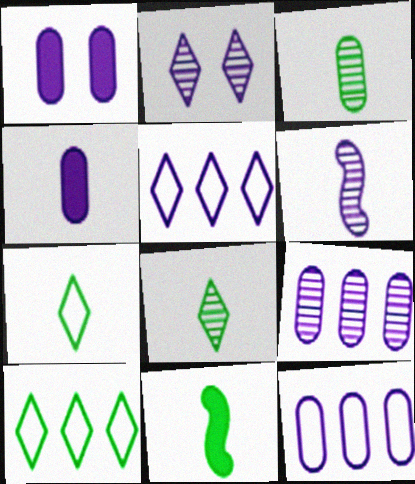[[1, 5, 6], 
[2, 6, 9], 
[3, 7, 11]]